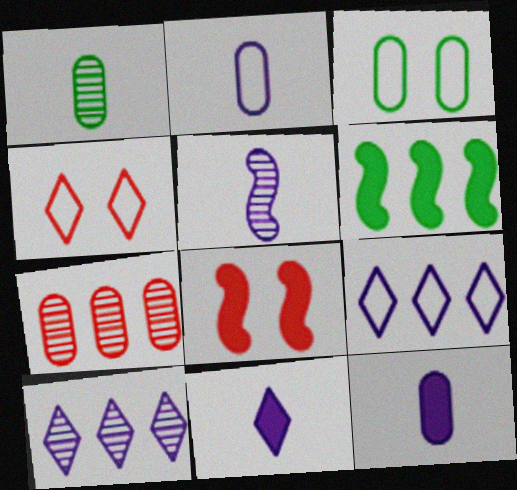[[1, 8, 9], 
[2, 5, 11], 
[3, 7, 12], 
[6, 7, 9]]